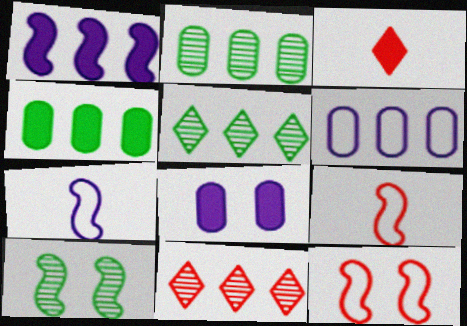[[1, 9, 10], 
[3, 6, 10], 
[5, 8, 9]]